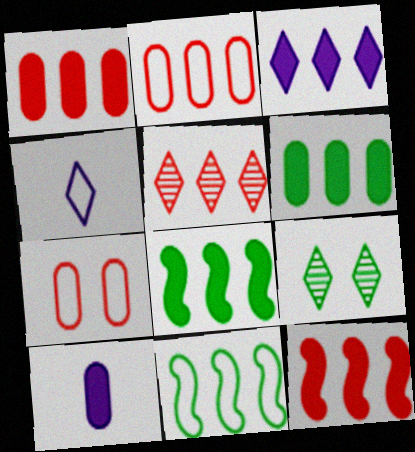[[1, 3, 8], 
[2, 5, 12], 
[3, 6, 12], 
[4, 7, 11]]